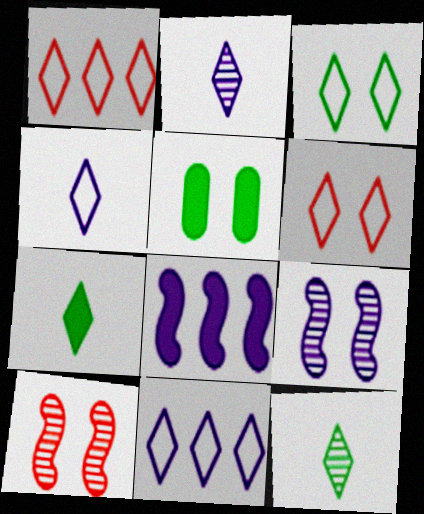[[1, 3, 4], 
[5, 6, 9]]